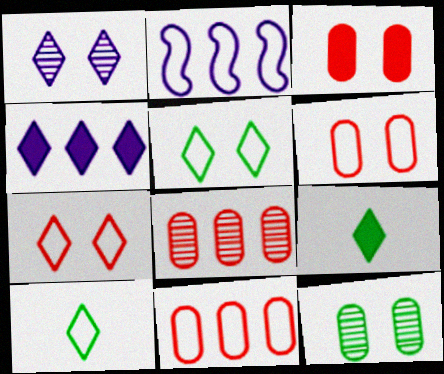[[2, 6, 10]]